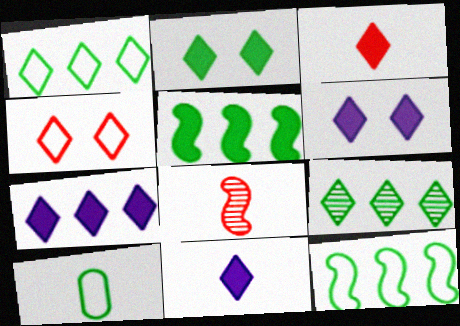[[2, 3, 7], 
[4, 9, 11], 
[6, 7, 11], 
[8, 10, 11]]